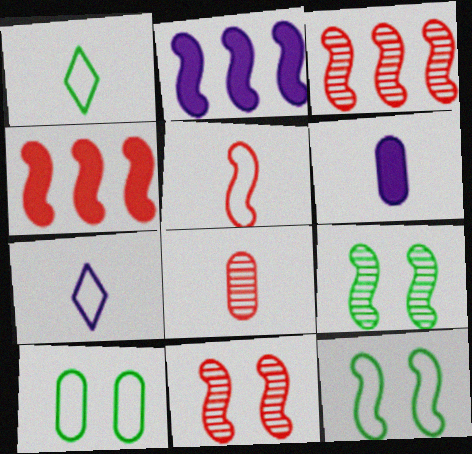[[2, 5, 9], 
[4, 5, 11]]